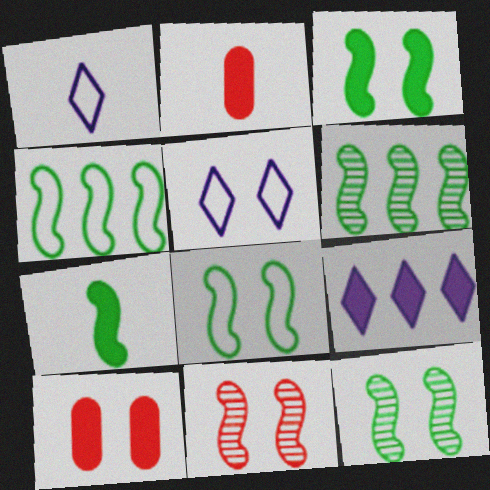[[1, 6, 10], 
[2, 3, 9], 
[2, 5, 6], 
[3, 8, 12], 
[4, 7, 12], 
[5, 10, 12], 
[6, 7, 8], 
[7, 9, 10]]